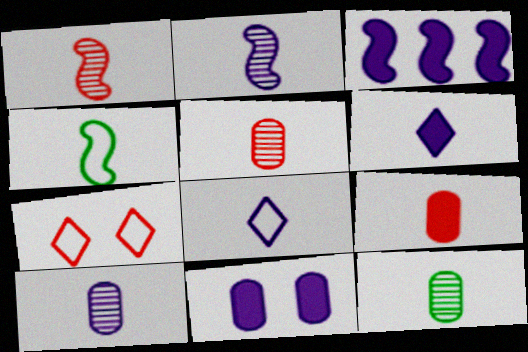[[3, 6, 11], 
[3, 7, 12], 
[4, 5, 6], 
[5, 10, 12]]